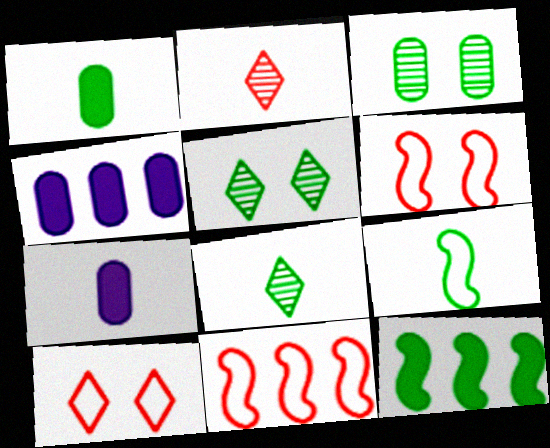[[1, 8, 9], 
[2, 7, 9], 
[4, 6, 8], 
[5, 7, 11]]